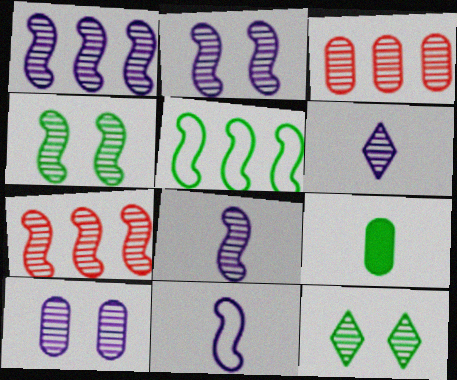[[1, 2, 8], 
[1, 6, 10], 
[3, 4, 6], 
[3, 8, 12], 
[4, 7, 8], 
[5, 9, 12]]